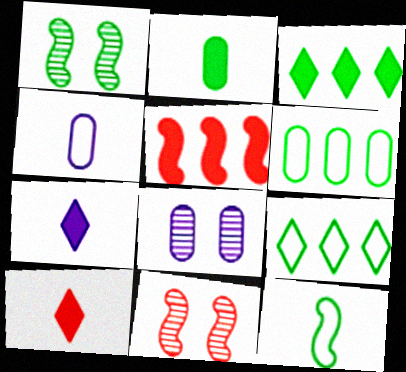[[1, 2, 9], 
[3, 4, 11], 
[6, 7, 11]]